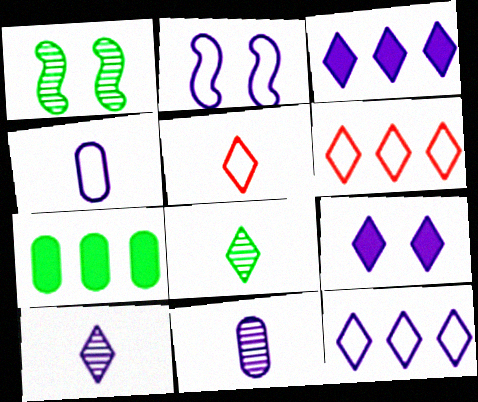[[2, 3, 11], 
[2, 4, 12], 
[6, 8, 9], 
[9, 10, 12]]